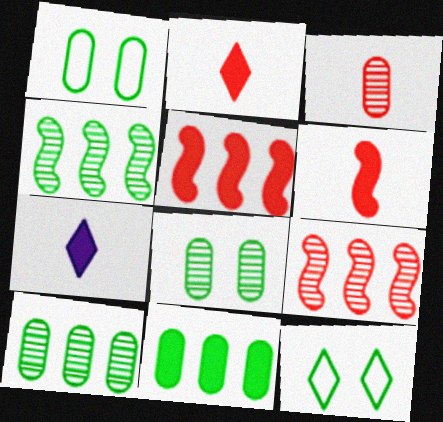[[1, 7, 9]]